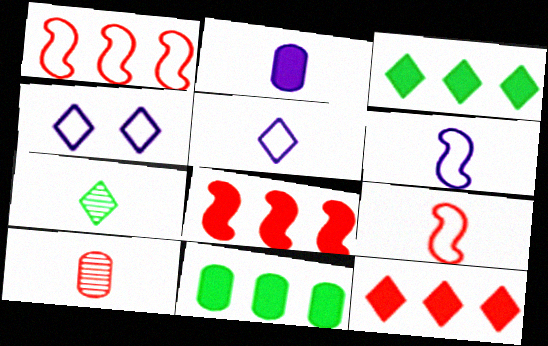[[2, 7, 9], 
[4, 7, 12]]